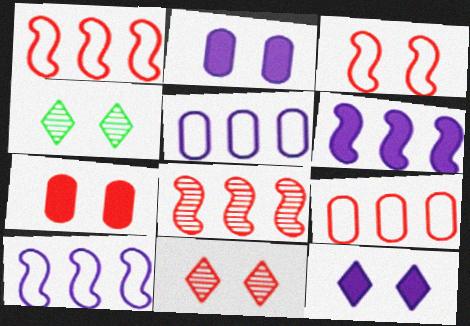[[2, 3, 4], 
[3, 7, 11]]